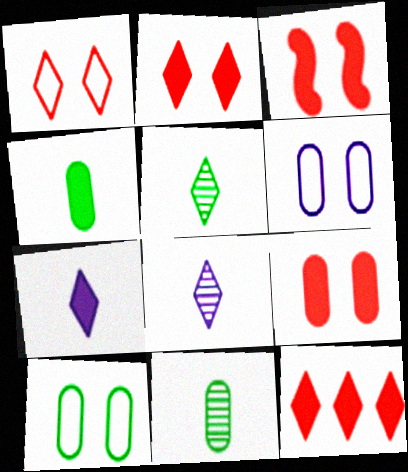[[2, 3, 9]]